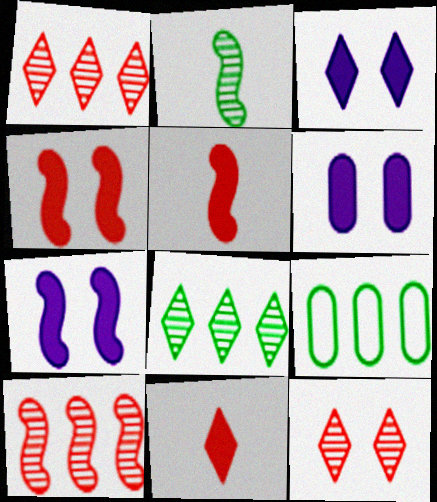[[3, 6, 7]]